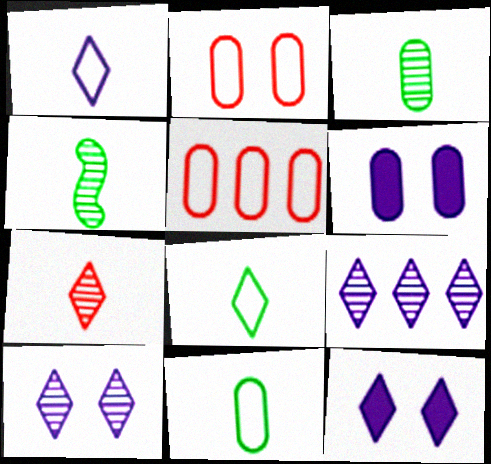[[1, 9, 12], 
[3, 5, 6], 
[4, 5, 12]]